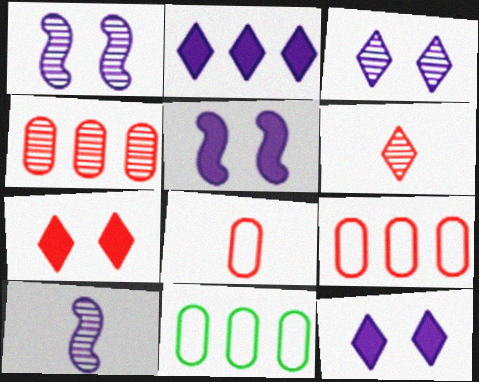[[5, 6, 11], 
[7, 10, 11]]